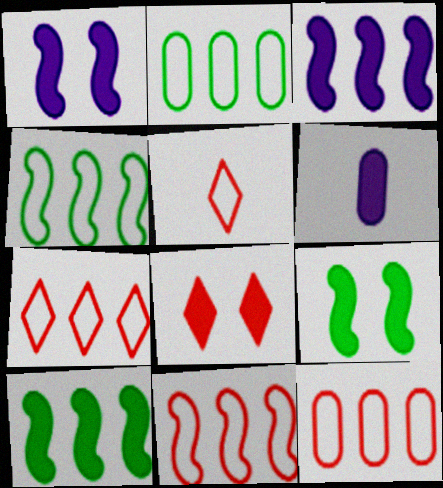[[6, 8, 10], 
[7, 11, 12]]